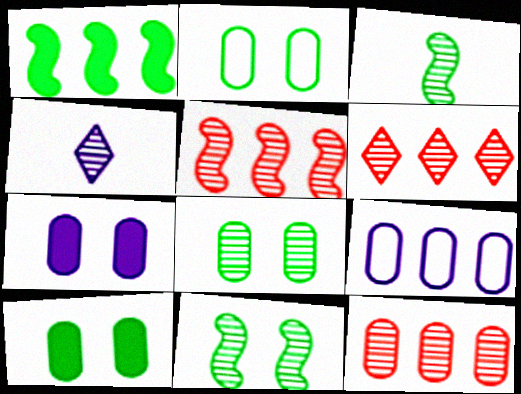[[1, 6, 9], 
[2, 8, 10], 
[4, 5, 8], 
[4, 11, 12], 
[5, 6, 12]]